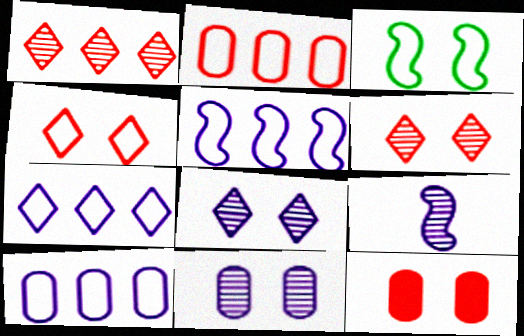[[3, 8, 12], 
[5, 7, 10]]